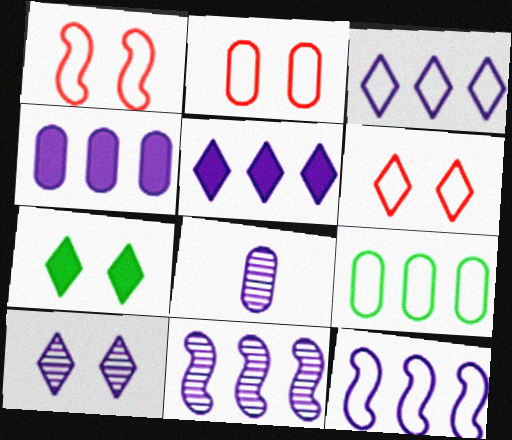[[1, 2, 6], 
[3, 4, 11], 
[6, 7, 10], 
[8, 10, 11]]